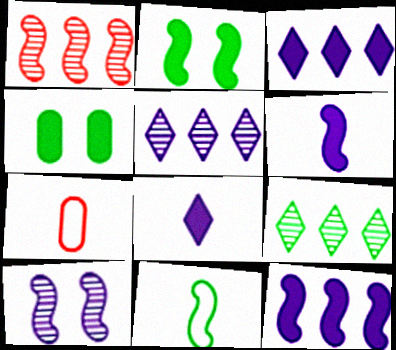[[2, 5, 7], 
[4, 9, 11]]